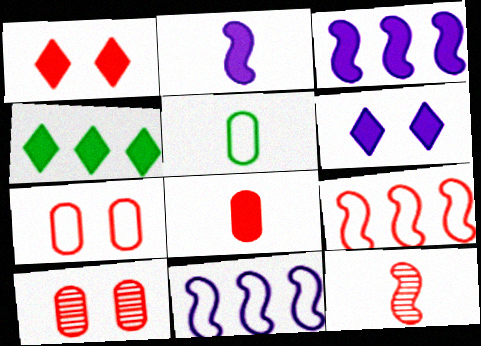[]